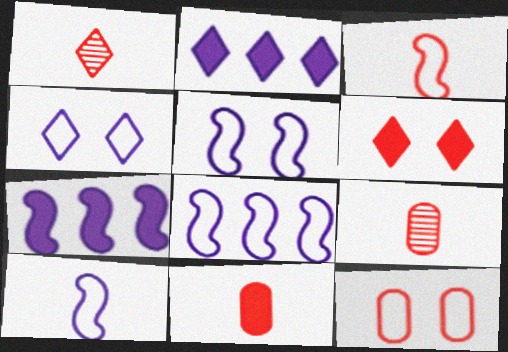[[1, 3, 11], 
[5, 8, 10]]